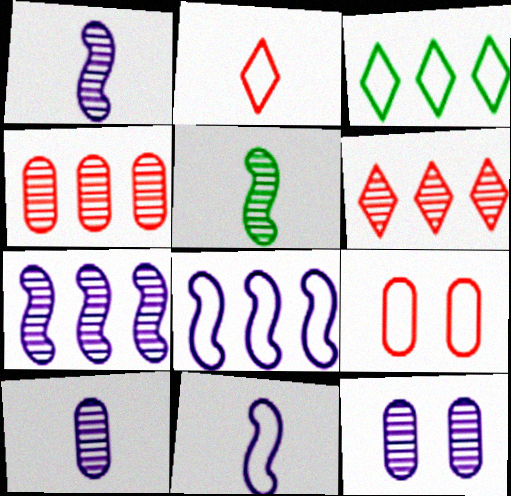[[3, 9, 11], 
[5, 6, 12]]